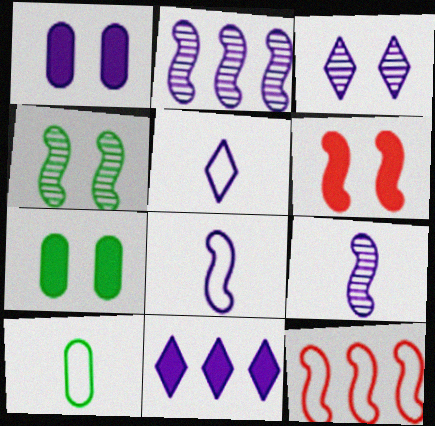[[1, 2, 5], 
[3, 5, 11]]